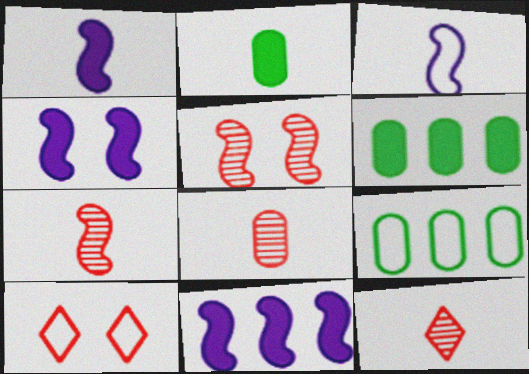[[1, 4, 11], 
[2, 3, 12], 
[3, 9, 10], 
[4, 9, 12], 
[7, 8, 12]]